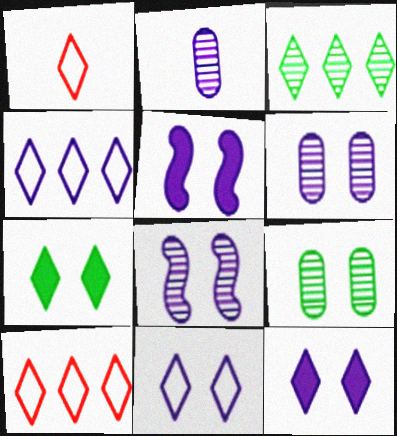[[1, 3, 12], 
[2, 4, 5], 
[5, 6, 11]]